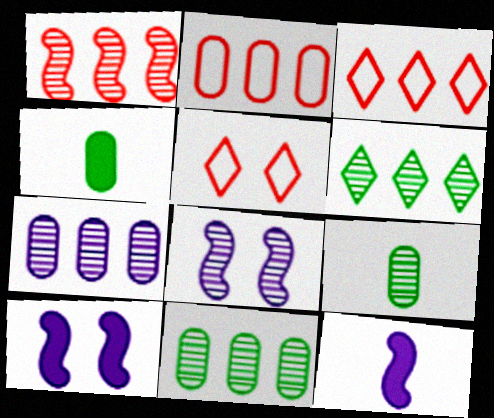[[1, 6, 7], 
[3, 4, 8], 
[3, 9, 10], 
[5, 11, 12]]